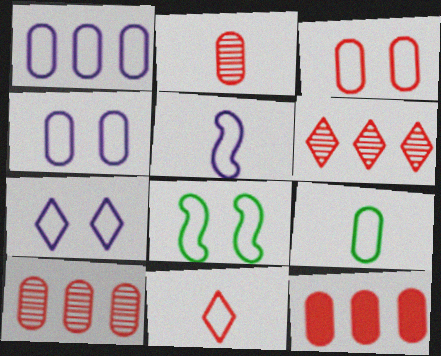[[1, 3, 9], 
[1, 5, 7], 
[1, 8, 11], 
[2, 3, 12], 
[3, 7, 8], 
[5, 9, 11]]